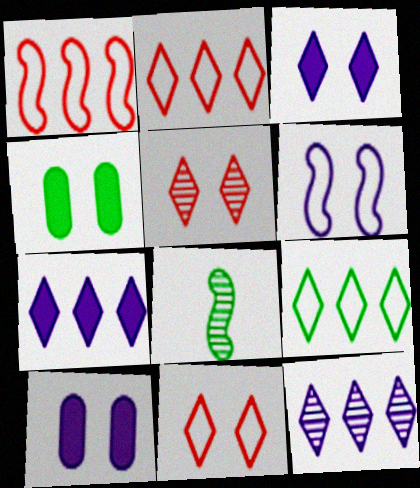[[2, 8, 10], 
[4, 5, 6], 
[4, 8, 9]]